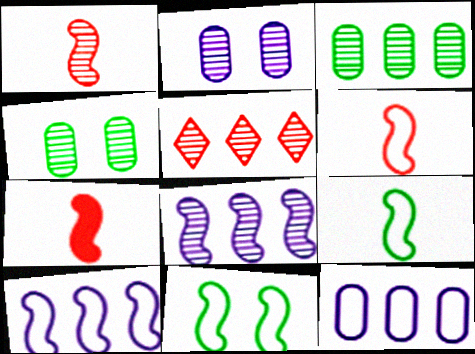[[1, 6, 7], 
[3, 5, 8], 
[6, 10, 11], 
[7, 8, 11]]